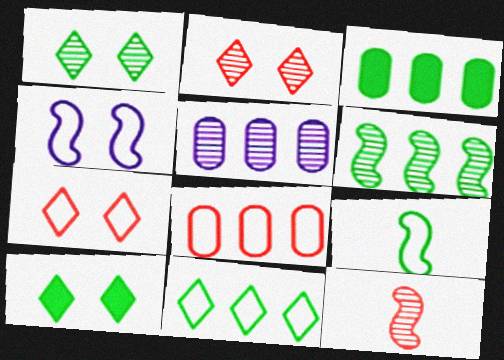[[1, 3, 9], 
[1, 5, 12], 
[3, 5, 8], 
[3, 6, 11]]